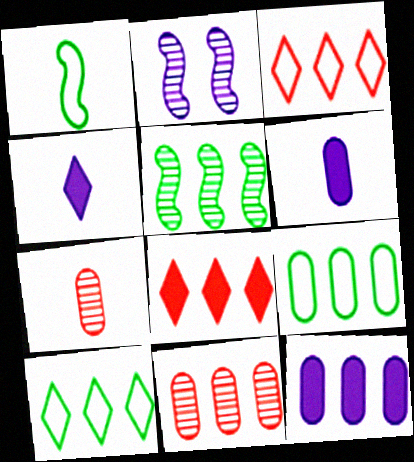[[1, 4, 7], 
[3, 5, 12], 
[9, 11, 12]]